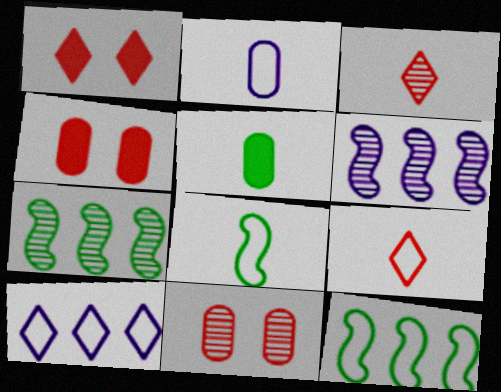[[1, 2, 7], 
[2, 8, 9]]